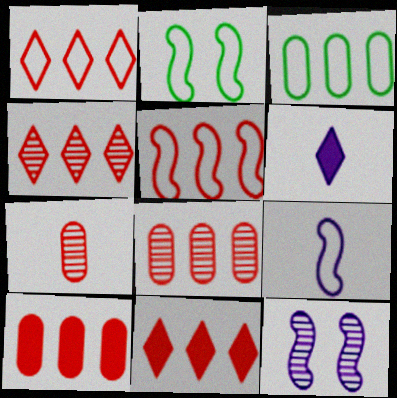[[1, 4, 11], 
[2, 5, 9], 
[2, 6, 8], 
[4, 5, 10], 
[5, 8, 11]]